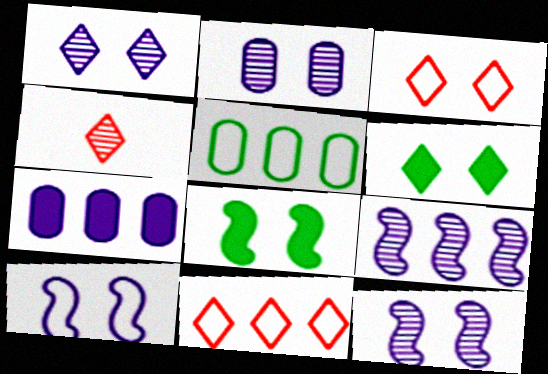[[1, 2, 12], 
[1, 3, 6], 
[2, 3, 8]]